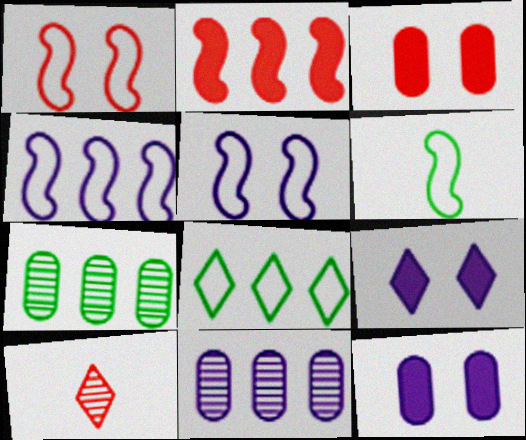[[1, 4, 6], 
[2, 8, 11], 
[8, 9, 10]]